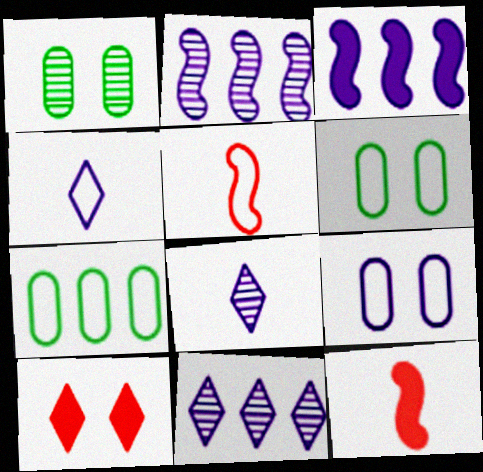[[3, 8, 9], 
[6, 11, 12]]